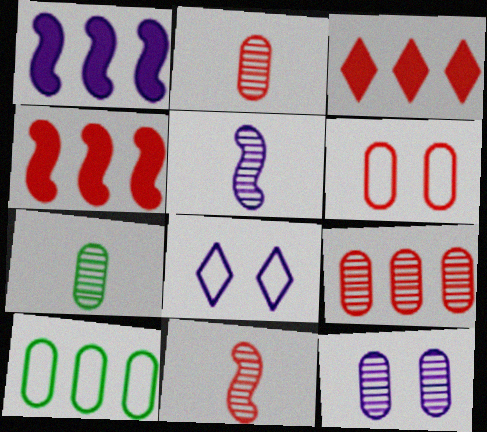[[3, 6, 11], 
[4, 7, 8], 
[7, 9, 12]]